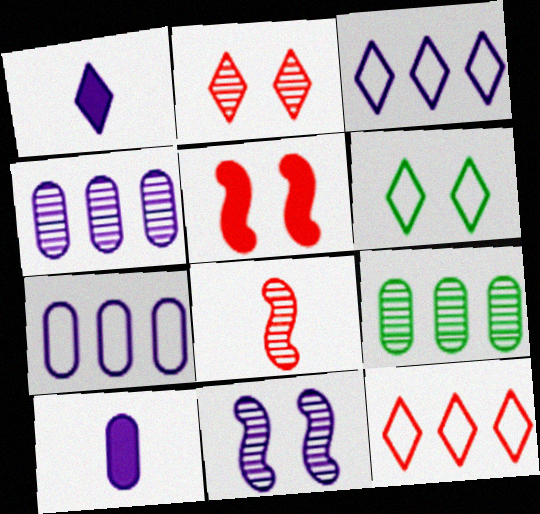[[1, 7, 11], 
[3, 10, 11]]